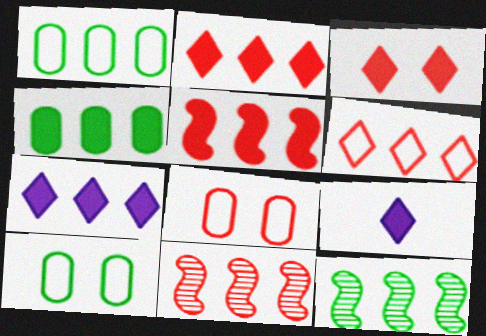[[1, 7, 11], 
[4, 5, 7], 
[8, 9, 12], 
[9, 10, 11]]